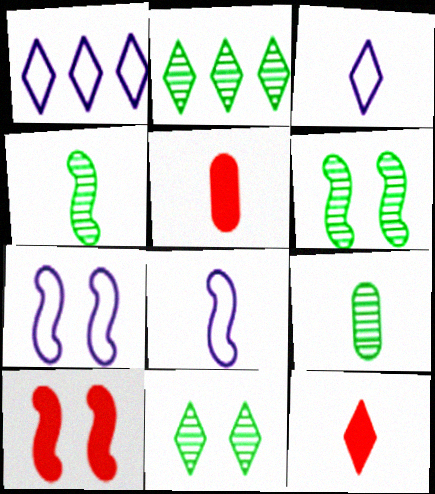[[1, 5, 6], 
[1, 9, 10], 
[1, 11, 12], 
[2, 5, 7], 
[2, 6, 9], 
[3, 4, 5], 
[6, 7, 10], 
[8, 9, 12]]